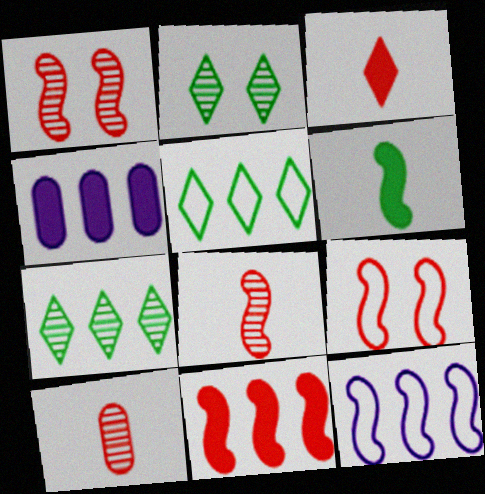[[1, 6, 12], 
[8, 9, 11]]